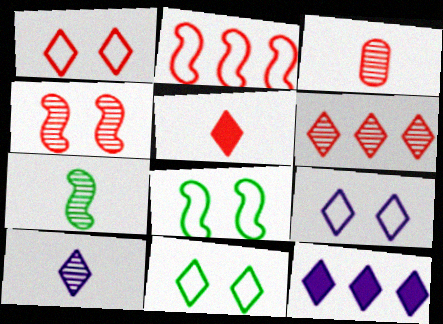[[1, 5, 6], 
[1, 9, 11], 
[3, 4, 6], 
[3, 7, 10], 
[3, 8, 12], 
[9, 10, 12]]